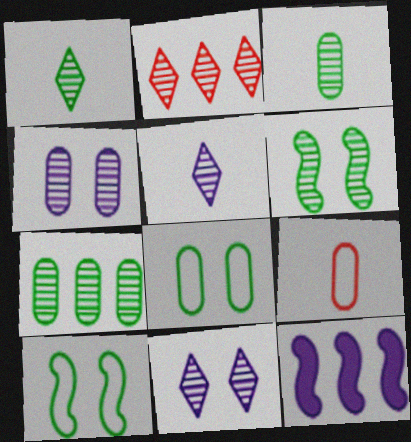[[1, 2, 11], 
[1, 6, 7]]